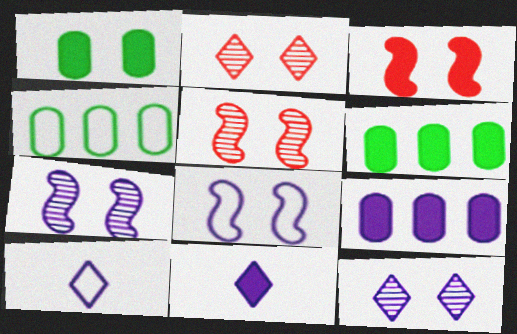[[1, 2, 8], 
[3, 6, 11], 
[4, 5, 11], 
[5, 6, 10], 
[7, 9, 10]]